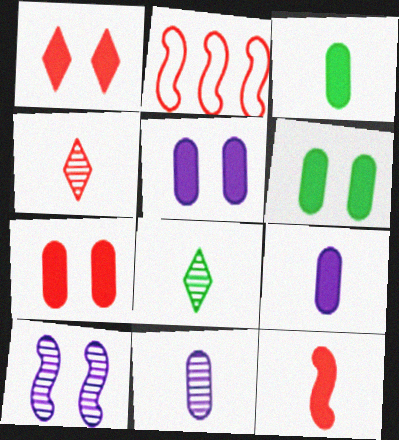[[2, 4, 7], 
[2, 5, 8], 
[5, 6, 7]]